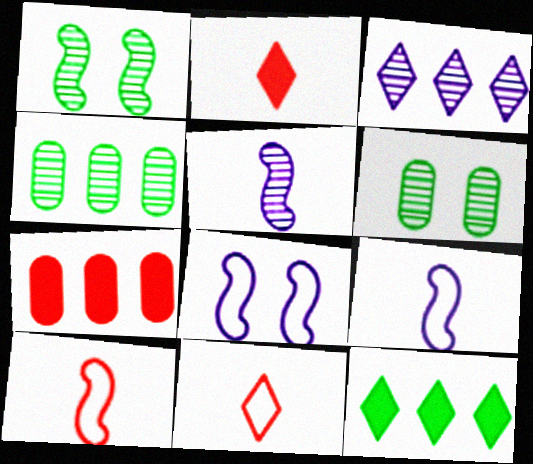[[2, 4, 8]]